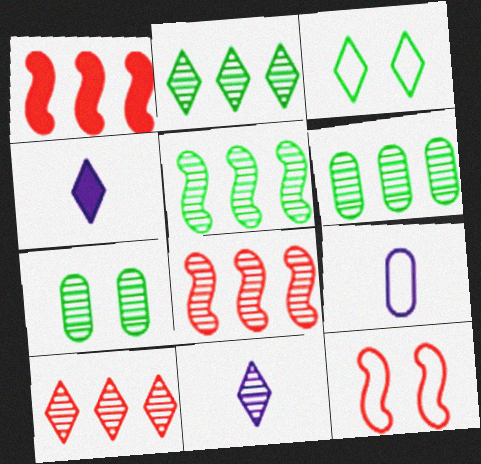[[2, 5, 6], 
[3, 4, 10], 
[4, 6, 12], 
[7, 8, 11]]